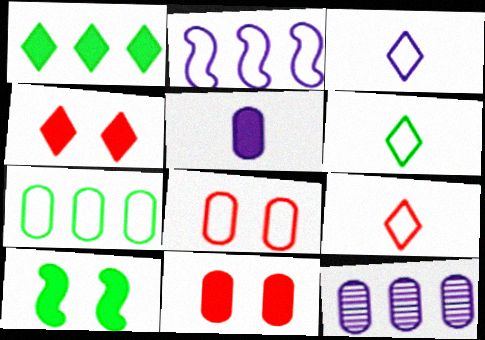[[2, 6, 8], 
[3, 6, 9], 
[9, 10, 12]]